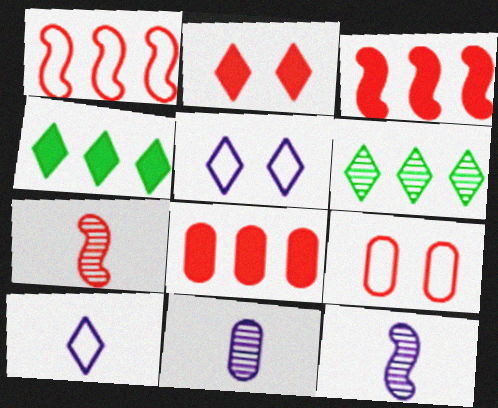[[2, 6, 10], 
[4, 9, 12]]